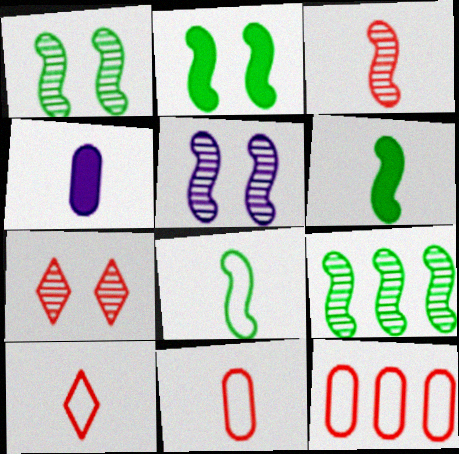[[2, 8, 9], 
[3, 5, 9]]